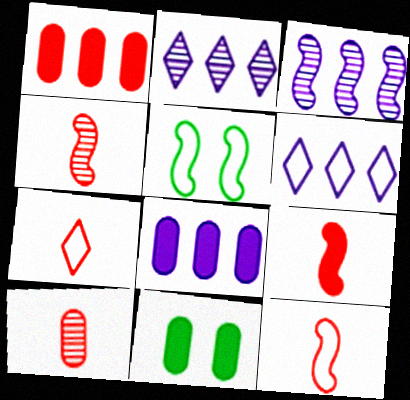[[2, 11, 12], 
[3, 5, 9], 
[3, 6, 8], 
[3, 7, 11], 
[4, 6, 11], 
[4, 9, 12], 
[7, 9, 10]]